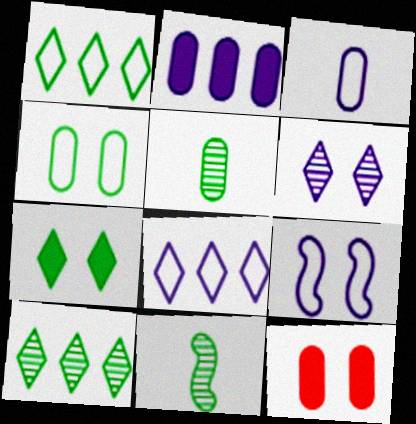[[3, 8, 9], 
[8, 11, 12]]